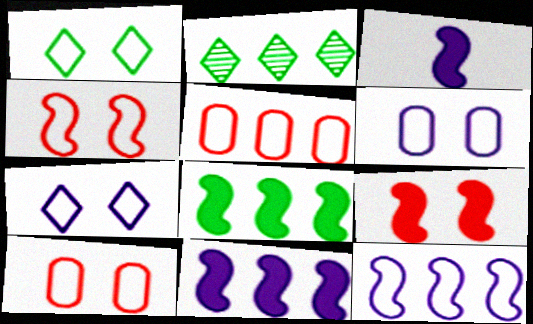[[1, 4, 6], 
[2, 3, 10], 
[2, 5, 11], 
[3, 8, 9]]